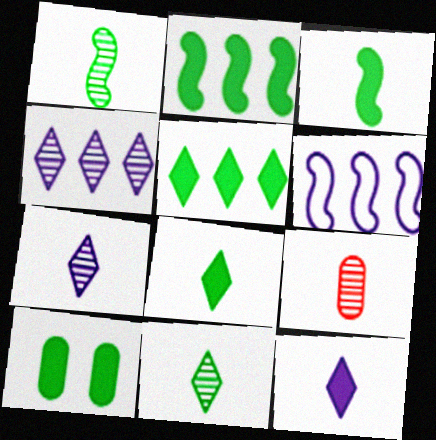[[1, 7, 9], 
[2, 8, 10], 
[3, 5, 10]]